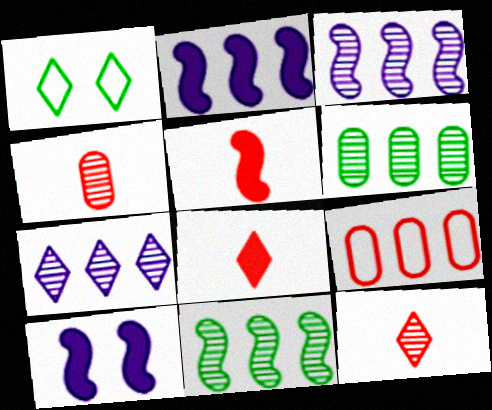[[1, 2, 4], 
[1, 7, 8]]